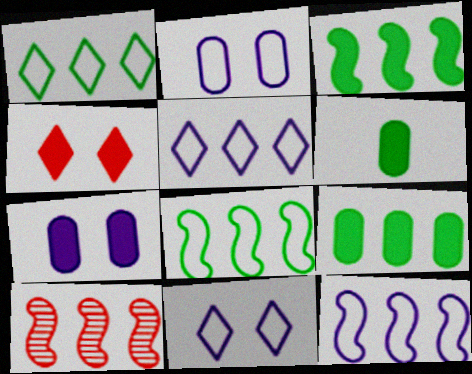[[3, 10, 12], 
[5, 9, 10], 
[6, 10, 11]]